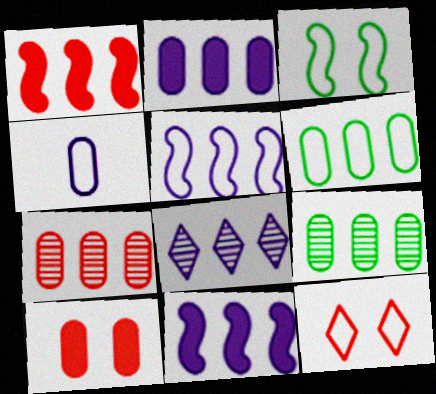[[1, 6, 8], 
[2, 5, 8], 
[2, 6, 7], 
[4, 9, 10]]